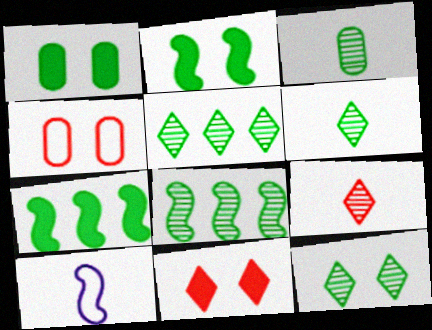[[3, 8, 12], 
[5, 6, 12]]